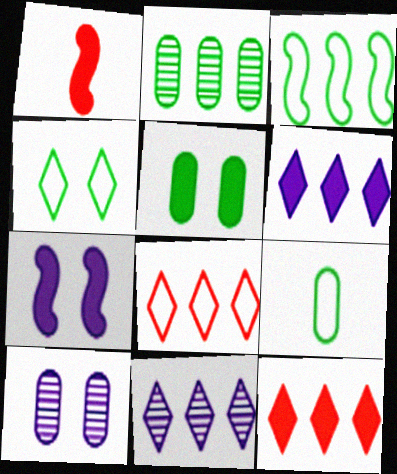[[1, 5, 6], 
[2, 5, 9], 
[3, 4, 9]]